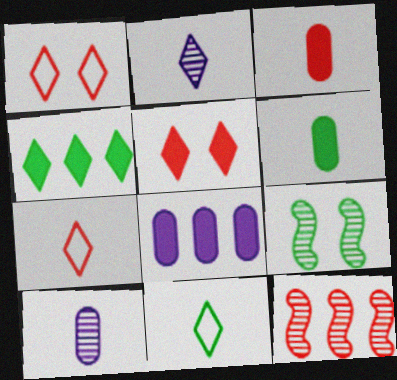[[1, 2, 4], 
[1, 3, 12], 
[7, 8, 9]]